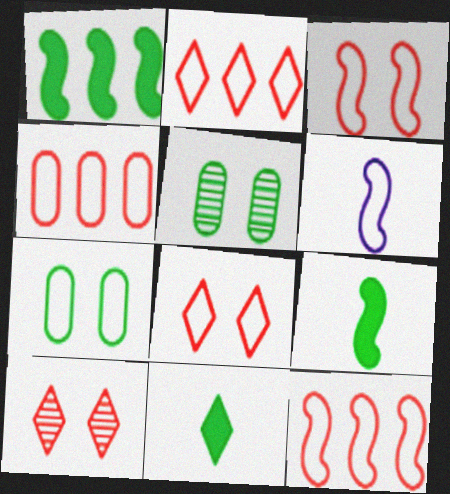[[2, 4, 12], 
[2, 6, 7]]